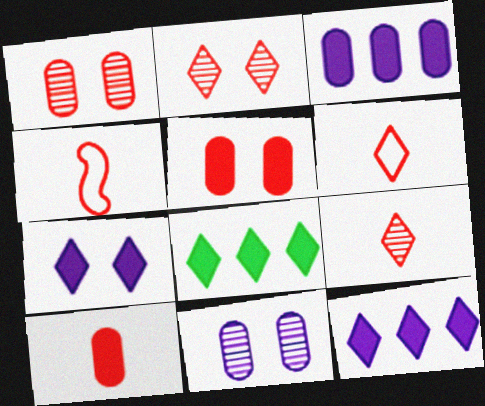[[4, 8, 11], 
[4, 9, 10]]